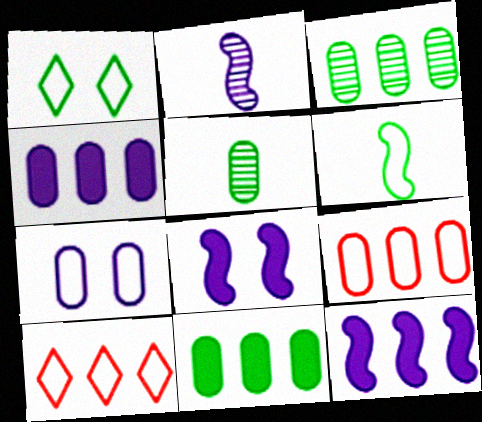[[3, 4, 9], 
[3, 10, 12], 
[5, 8, 10], 
[6, 7, 10]]